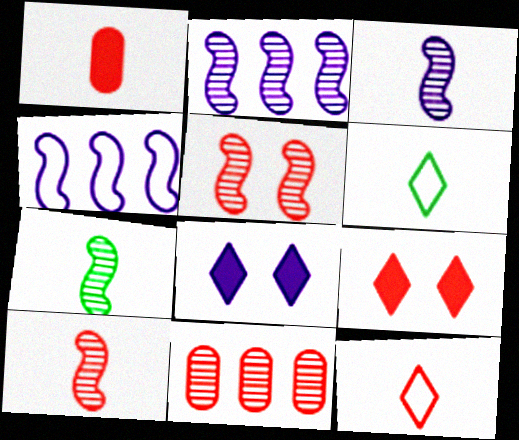[[1, 3, 6], 
[1, 10, 12], 
[2, 5, 7], 
[3, 7, 10]]